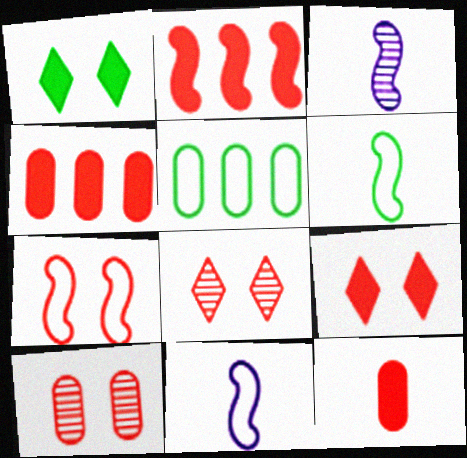[[2, 9, 12], 
[3, 5, 9], 
[7, 9, 10]]